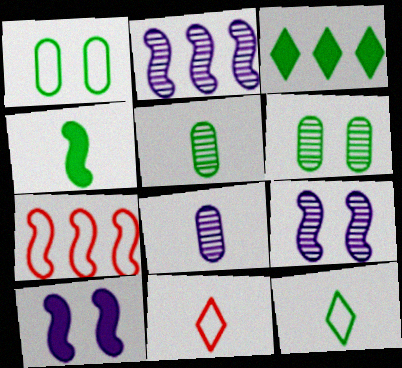[[4, 5, 12], 
[4, 7, 9], 
[4, 8, 11]]